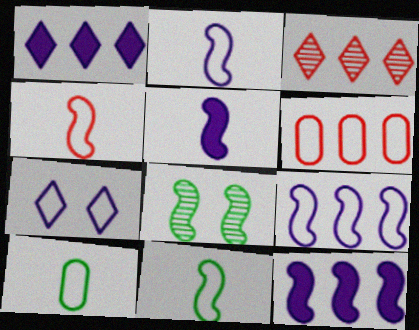[[2, 4, 11], 
[4, 8, 12], 
[6, 7, 11]]